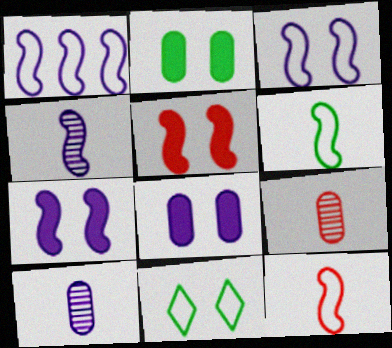[[1, 4, 7]]